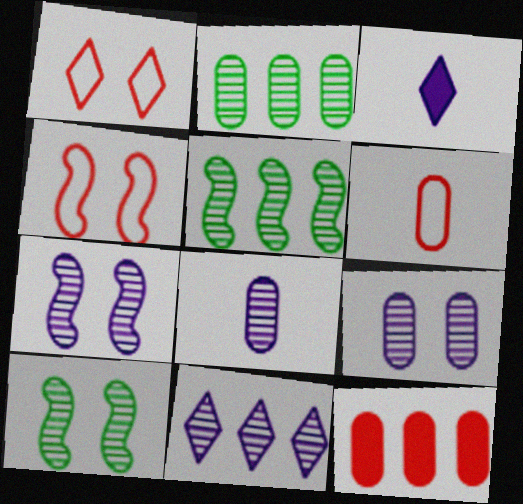[[2, 3, 4], 
[7, 8, 11]]